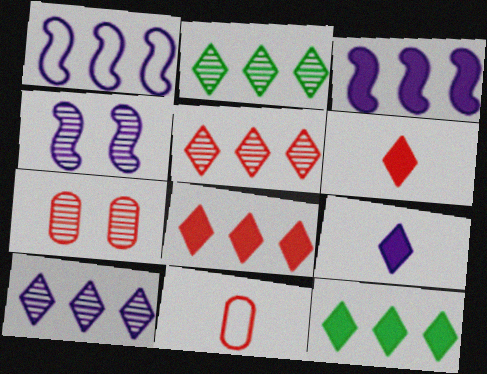[[2, 5, 10], 
[4, 11, 12]]